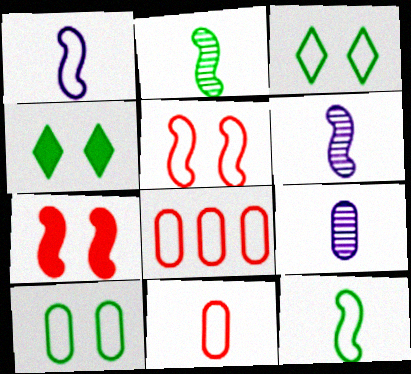[[1, 3, 8], 
[4, 6, 8]]